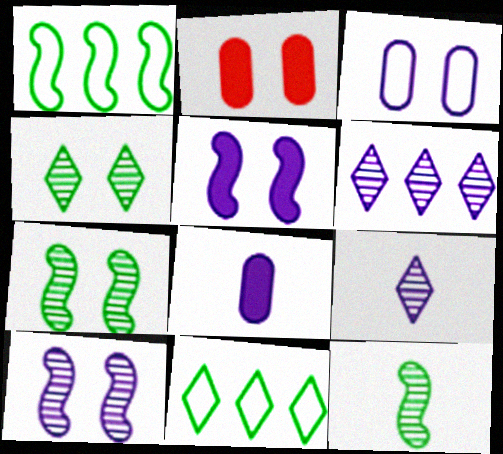[[1, 2, 9]]